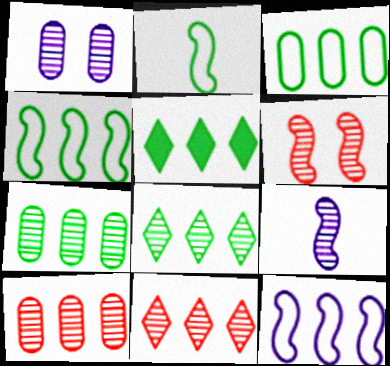[[4, 5, 7], 
[5, 10, 12]]